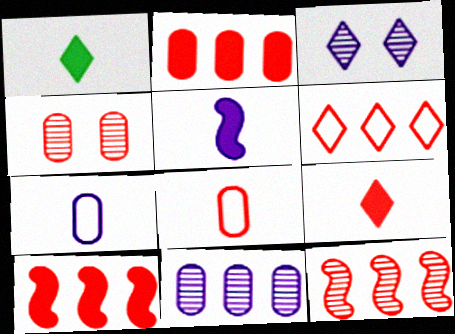[[1, 3, 6], 
[2, 4, 8], 
[2, 6, 12]]